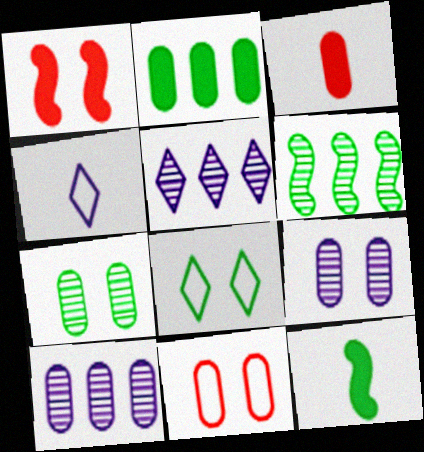[[1, 8, 9], 
[5, 11, 12]]